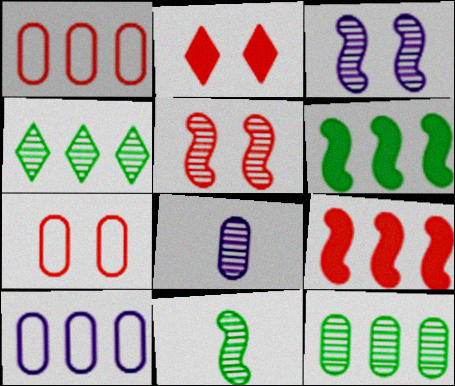[[2, 5, 7], 
[2, 10, 11], 
[4, 5, 8], 
[4, 9, 10]]